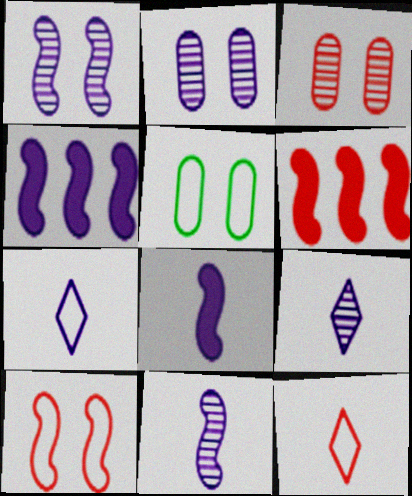[[2, 4, 7], 
[3, 6, 12], 
[5, 6, 9]]